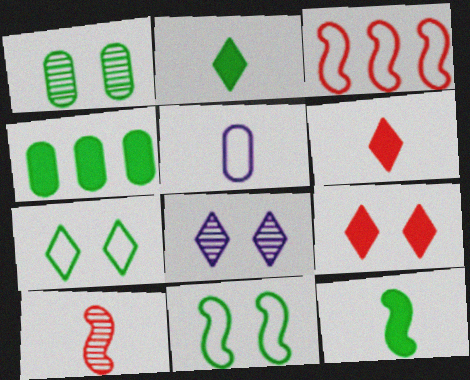[[2, 5, 10], 
[3, 5, 7], 
[7, 8, 9]]